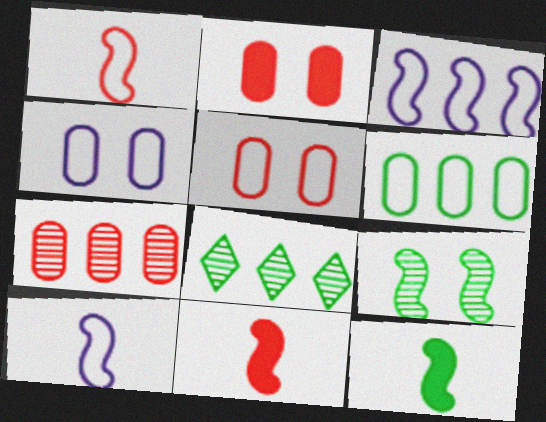[[2, 8, 10], 
[3, 9, 11], 
[4, 8, 11]]